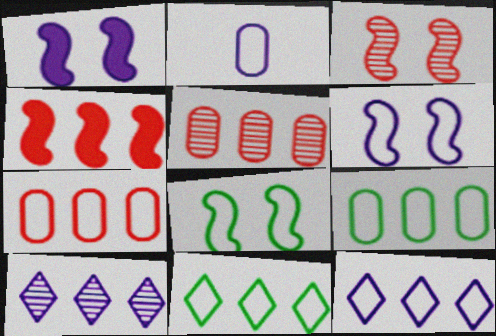[[1, 2, 10], 
[1, 3, 8], 
[2, 6, 12], 
[4, 9, 10]]